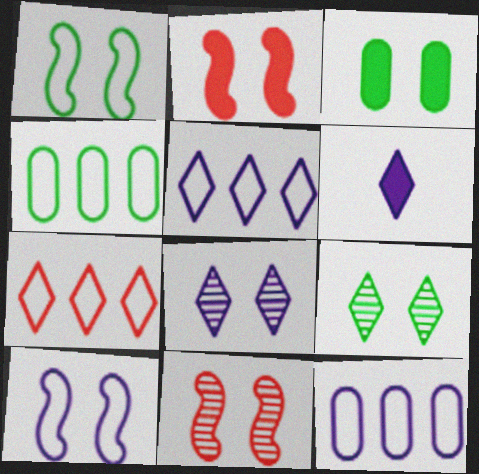[[1, 3, 9], 
[4, 6, 11], 
[5, 6, 8], 
[6, 7, 9]]